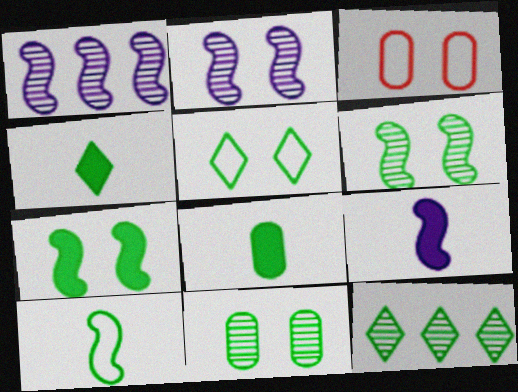[[1, 3, 4], 
[3, 9, 12], 
[4, 5, 12], 
[5, 7, 11]]